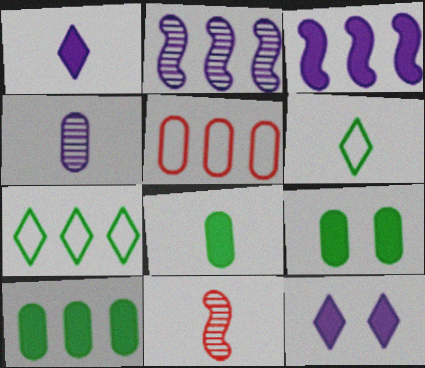[[4, 5, 9], 
[8, 9, 10]]